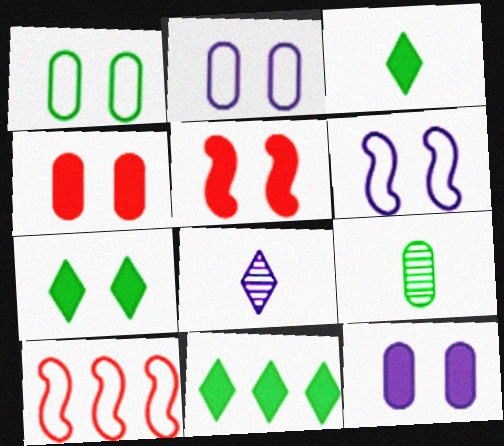[[3, 7, 11], 
[5, 7, 12]]